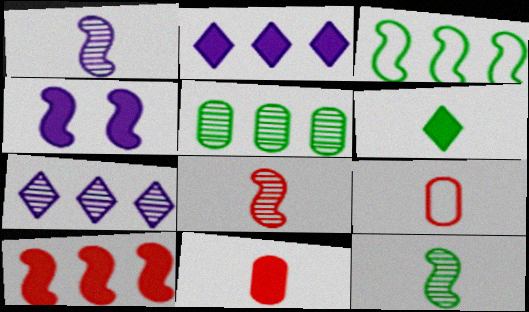[[1, 6, 9], 
[1, 8, 12], 
[3, 4, 8]]